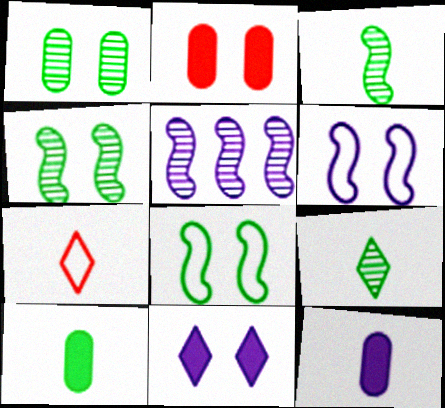[[3, 7, 12]]